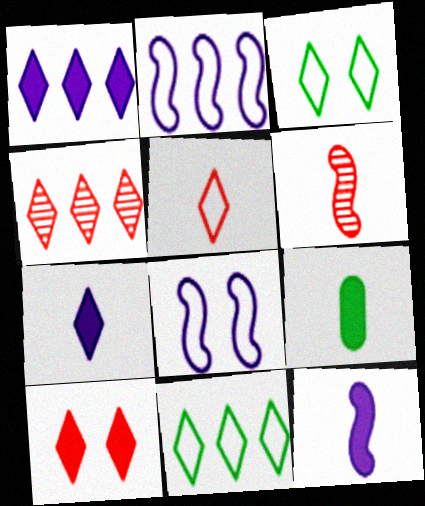[[1, 4, 11], 
[3, 4, 7], 
[4, 5, 10], 
[4, 8, 9]]